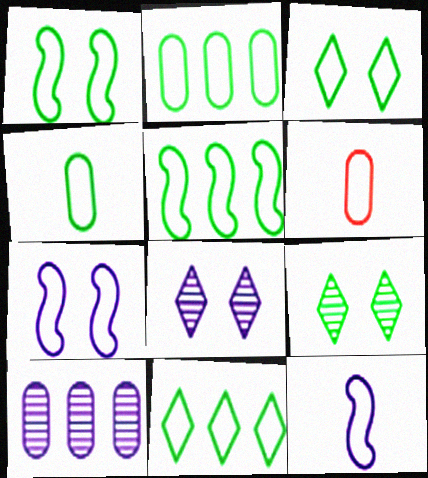[[1, 4, 11], 
[2, 5, 11], 
[3, 4, 5], 
[6, 7, 11]]